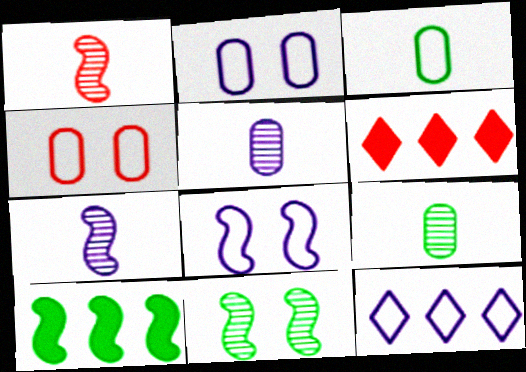[[1, 4, 6], 
[1, 8, 10], 
[6, 8, 9]]